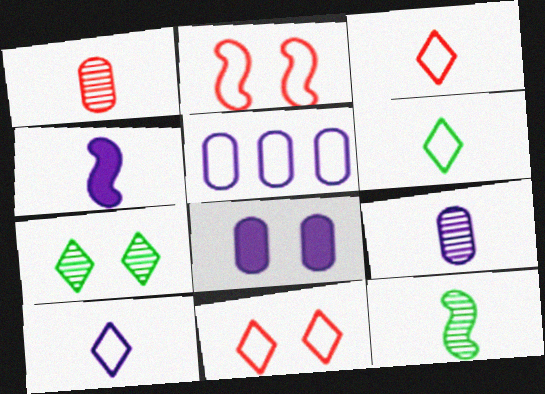[[1, 4, 6], 
[2, 5, 6], 
[2, 7, 8], 
[3, 6, 10], 
[4, 9, 10], 
[5, 8, 9]]